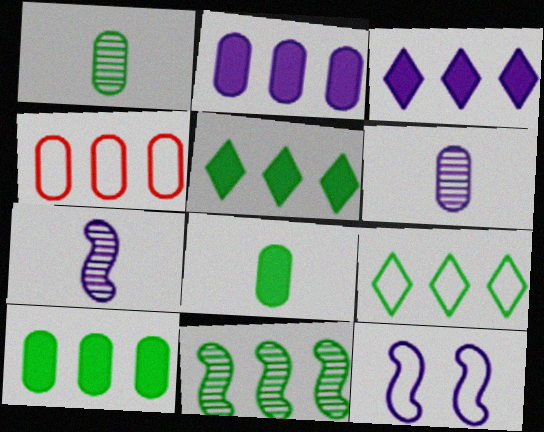[[3, 4, 11], 
[3, 6, 12], 
[9, 10, 11]]